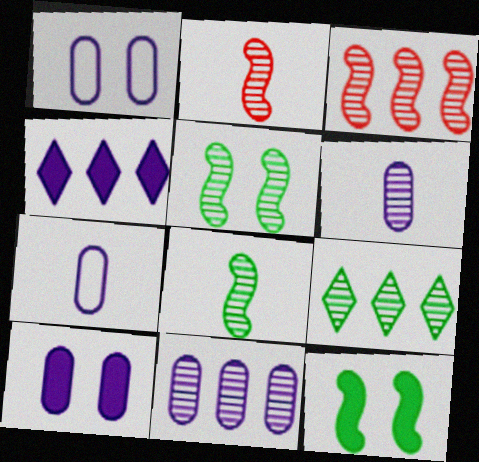[[3, 9, 11], 
[7, 10, 11]]